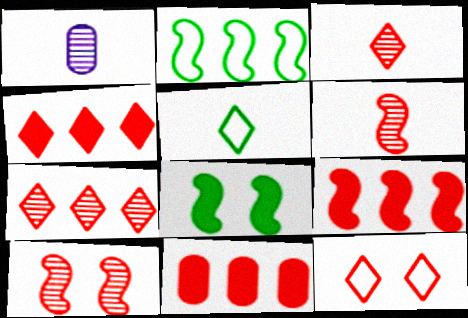[[3, 4, 12], 
[4, 9, 11], 
[6, 11, 12]]